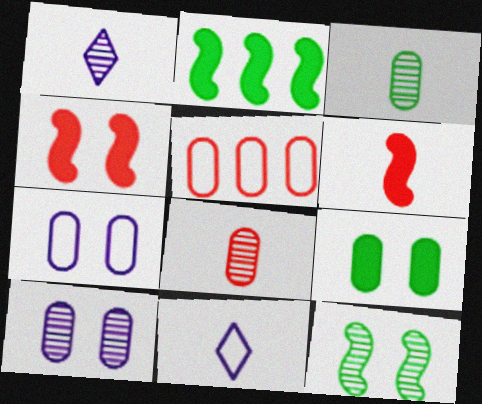[[3, 6, 11]]